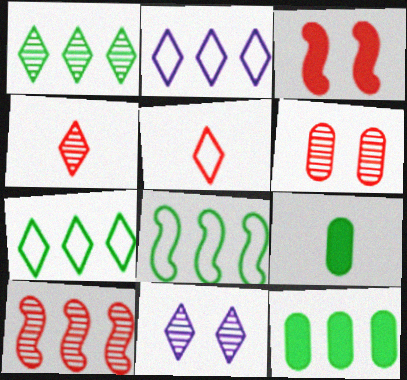[[1, 4, 11], 
[1, 8, 12], 
[2, 10, 12], 
[4, 6, 10]]